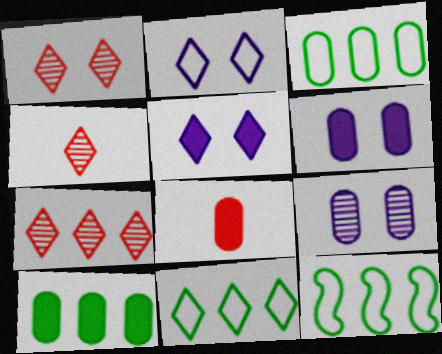[[1, 4, 7], 
[3, 8, 9], 
[3, 11, 12], 
[4, 5, 11], 
[4, 6, 12], 
[6, 8, 10]]